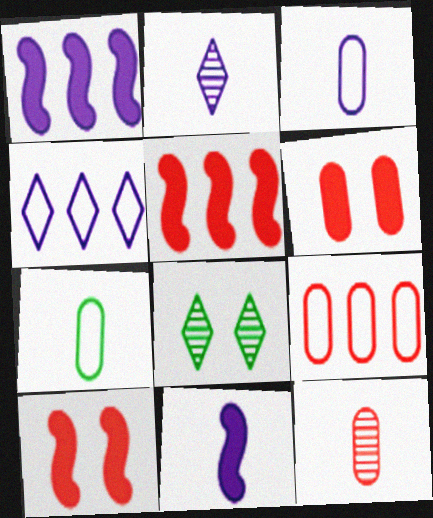[[2, 3, 11], 
[3, 5, 8], 
[6, 9, 12], 
[8, 9, 11]]